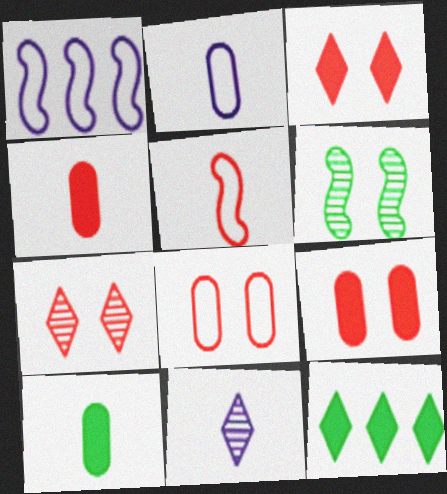[[1, 7, 10], 
[5, 10, 11]]